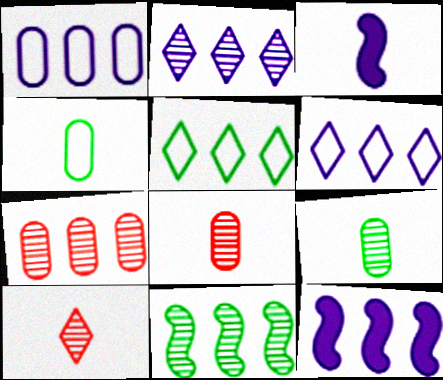[[1, 2, 12], 
[2, 7, 11], 
[3, 4, 10], 
[5, 7, 12]]